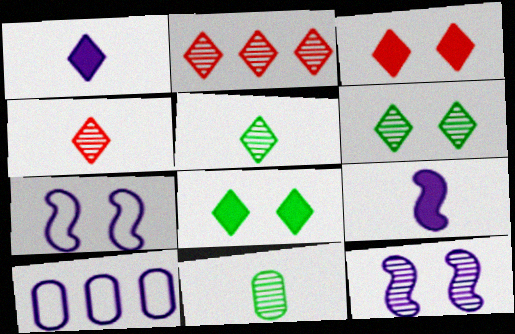[[1, 10, 12], 
[2, 11, 12]]